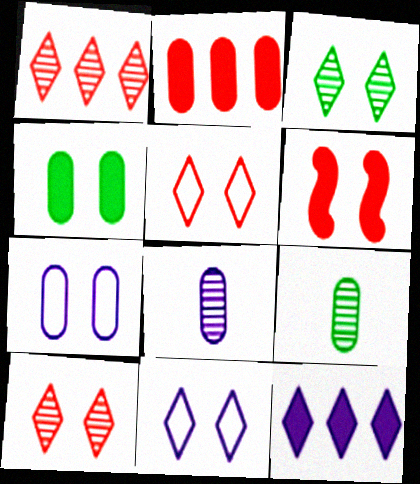[[2, 7, 9], 
[3, 6, 7]]